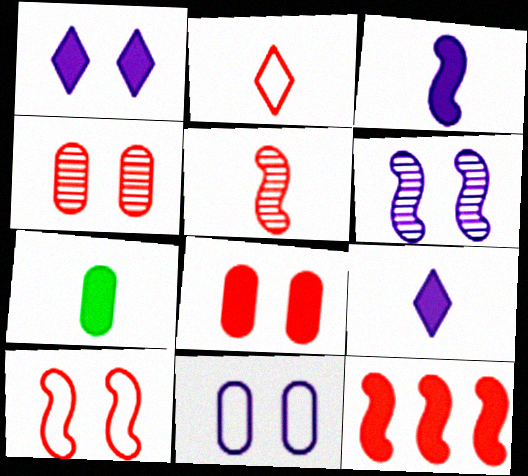[[1, 6, 11], 
[1, 7, 12], 
[2, 4, 12], 
[5, 10, 12]]